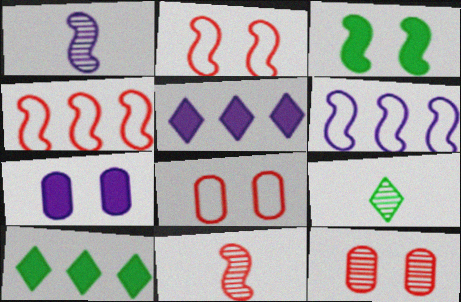[[1, 3, 4], 
[1, 8, 10], 
[3, 6, 11], 
[4, 7, 9]]